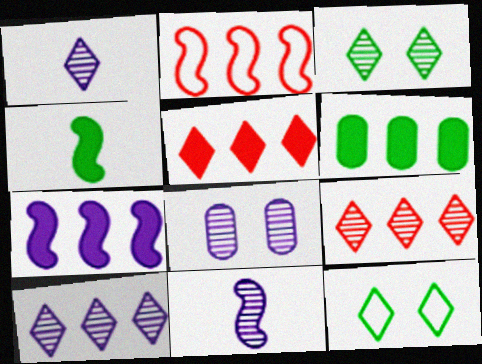[[1, 3, 9], 
[1, 5, 12], 
[2, 6, 10], 
[5, 6, 7], 
[8, 10, 11]]